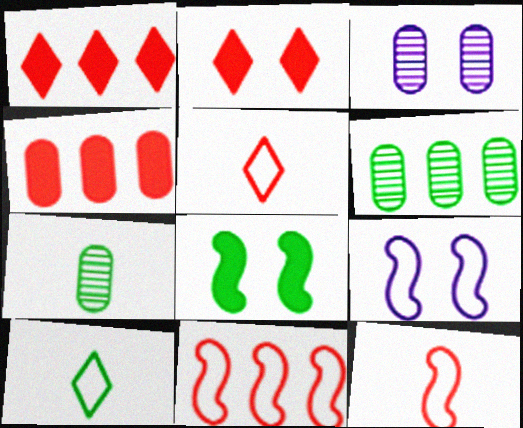[[1, 7, 9], 
[6, 8, 10]]